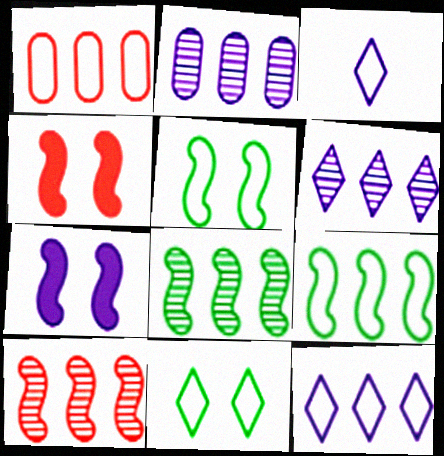[[1, 3, 5], 
[1, 9, 12], 
[2, 3, 7]]